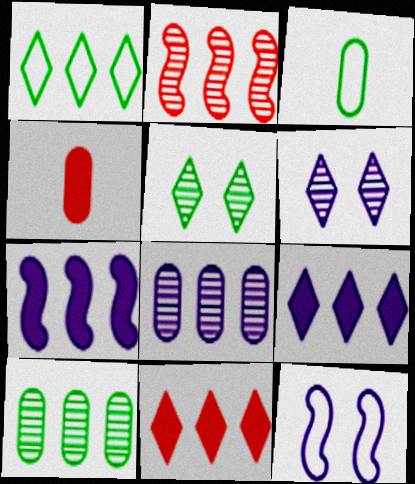[]